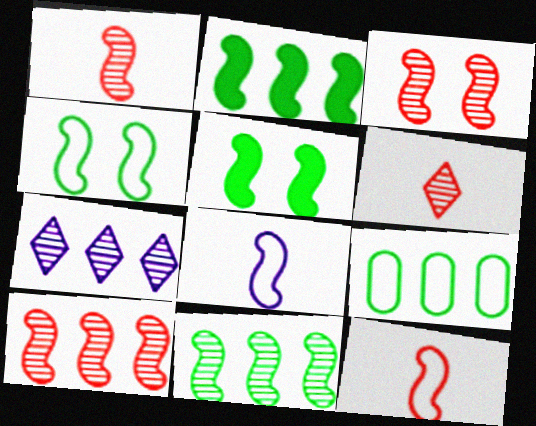[[1, 3, 10], 
[2, 3, 8], 
[5, 8, 10]]